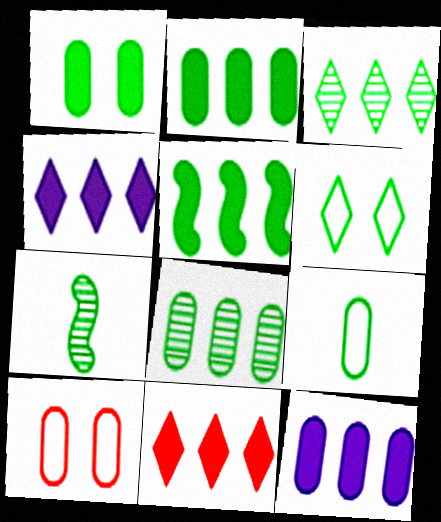[[1, 8, 9], 
[2, 6, 7], 
[4, 7, 10], 
[5, 11, 12]]